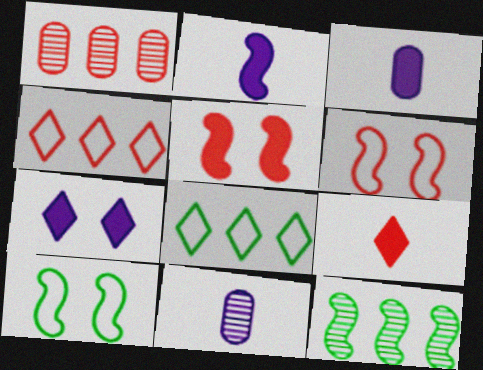[[1, 6, 9], 
[2, 6, 12], 
[5, 8, 11]]